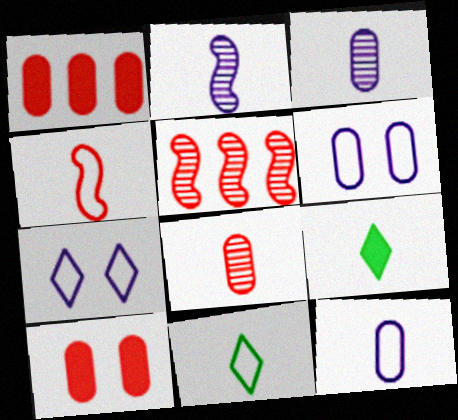[[3, 4, 9], 
[4, 11, 12], 
[5, 6, 9]]